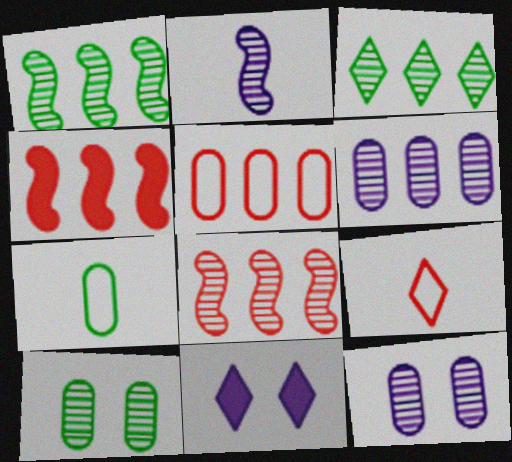[[3, 6, 8], 
[3, 9, 11], 
[7, 8, 11]]